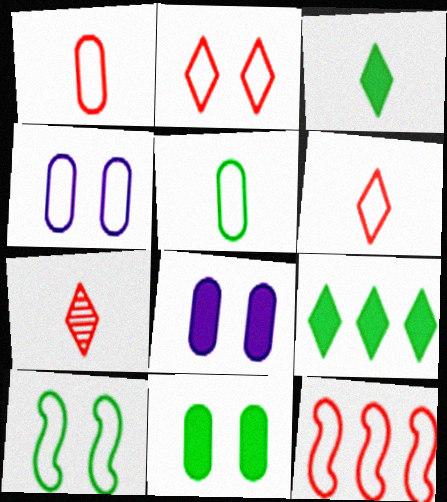[[1, 2, 12], 
[2, 4, 10]]